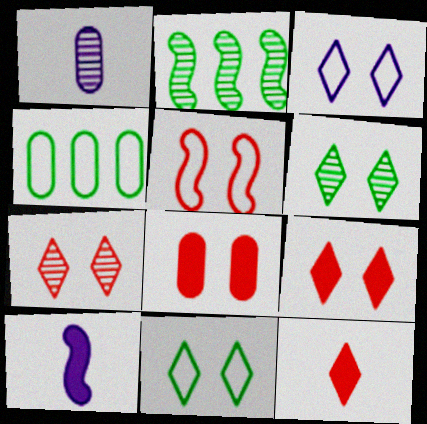[[1, 2, 7], 
[1, 4, 8], 
[2, 5, 10], 
[3, 6, 9], 
[4, 7, 10], 
[5, 7, 8]]